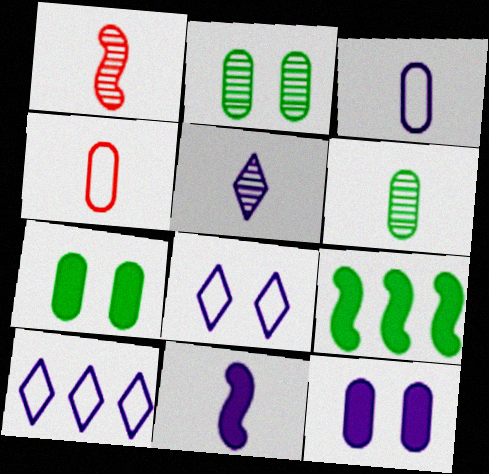[[1, 5, 6], 
[1, 7, 10], 
[3, 5, 11]]